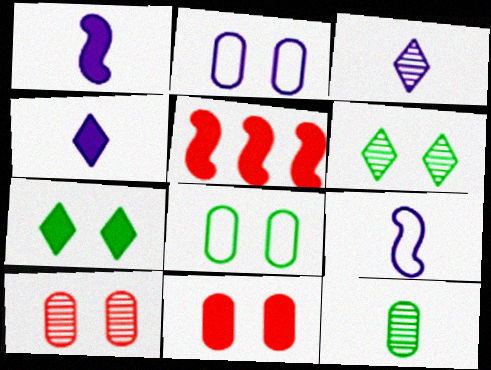[[3, 5, 8]]